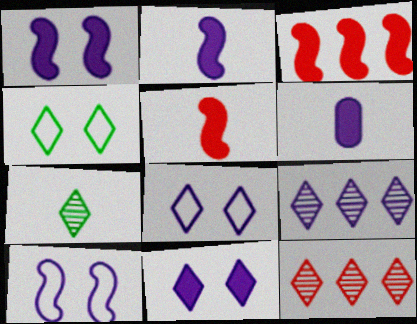[[6, 9, 10]]